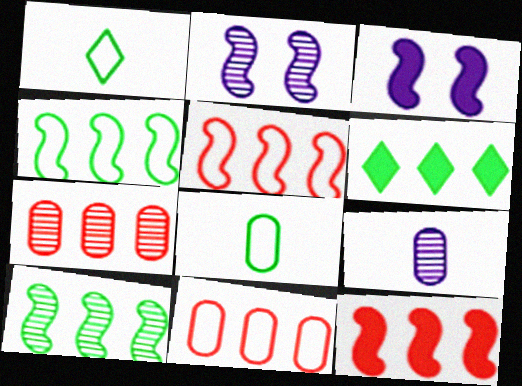[[1, 3, 7]]